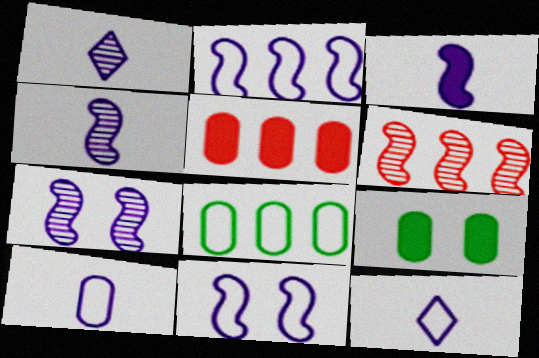[[1, 3, 10], 
[2, 3, 7], 
[6, 9, 12]]